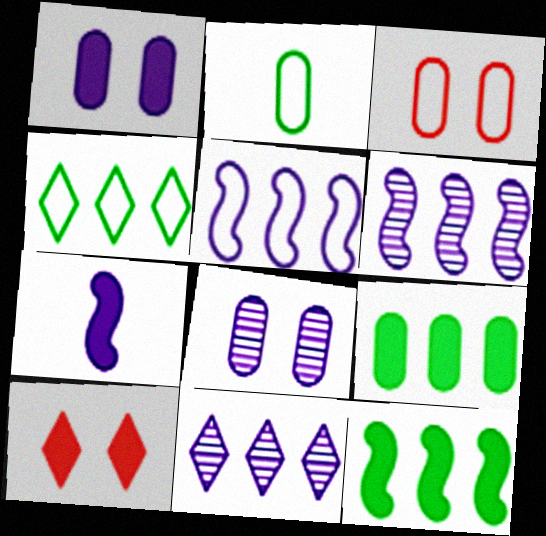[[2, 6, 10], 
[7, 9, 10]]